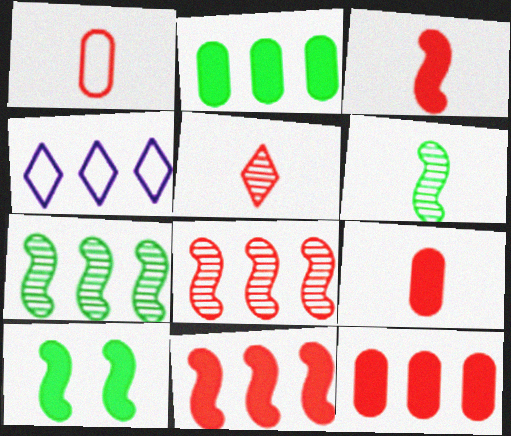[[1, 3, 5], 
[2, 4, 8], 
[4, 7, 12]]